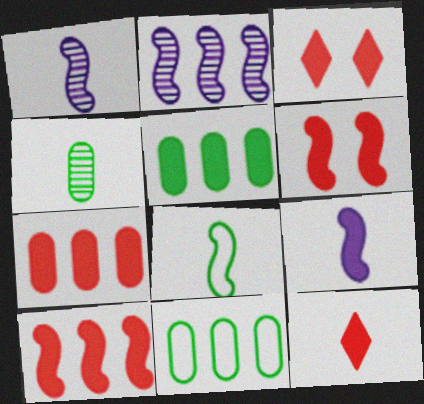[[1, 3, 11], 
[2, 6, 8], 
[3, 5, 9], 
[6, 7, 12]]